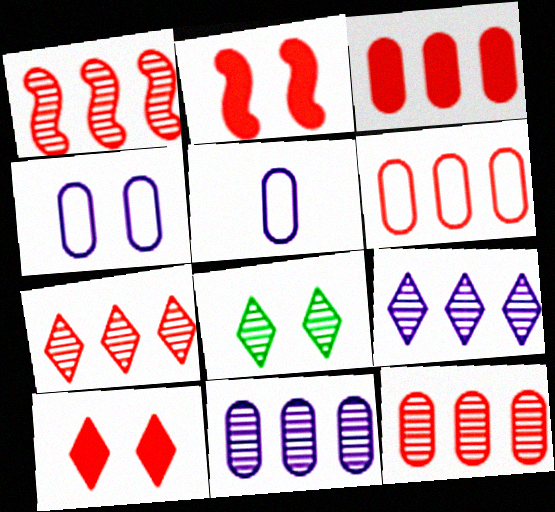[[1, 7, 12], 
[2, 4, 8], 
[3, 6, 12]]